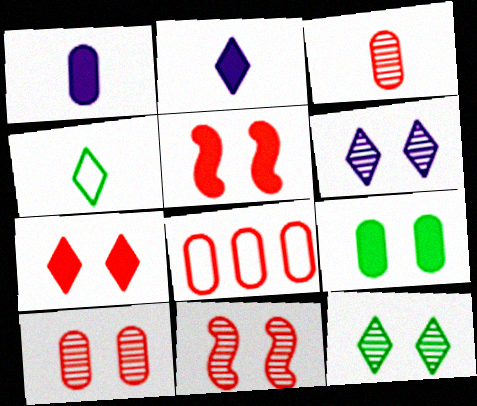[]